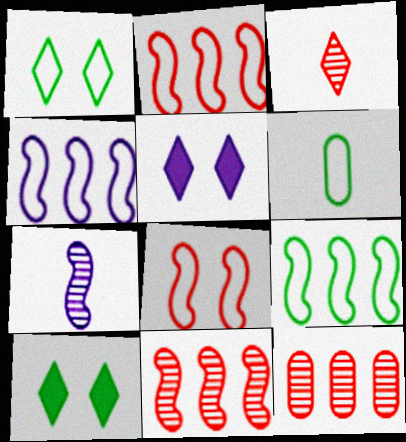[[1, 6, 9], 
[2, 4, 9], 
[5, 6, 11]]